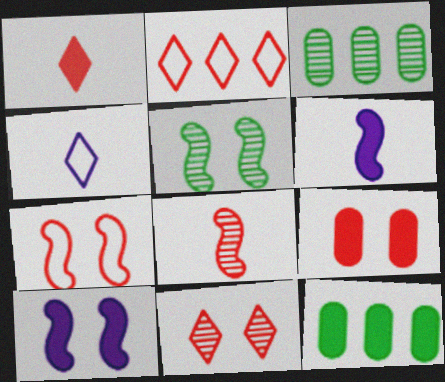[[1, 2, 11], 
[1, 10, 12], 
[2, 8, 9], 
[5, 7, 10], 
[7, 9, 11]]